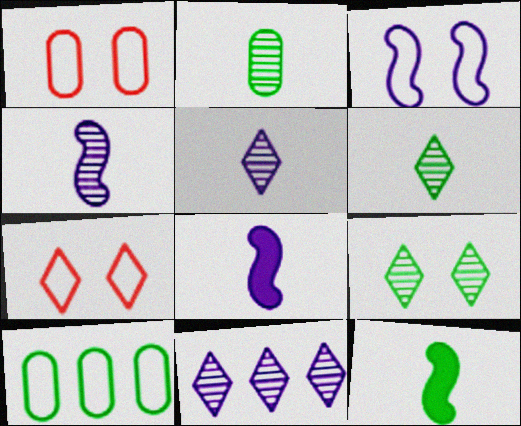[[1, 11, 12], 
[9, 10, 12]]